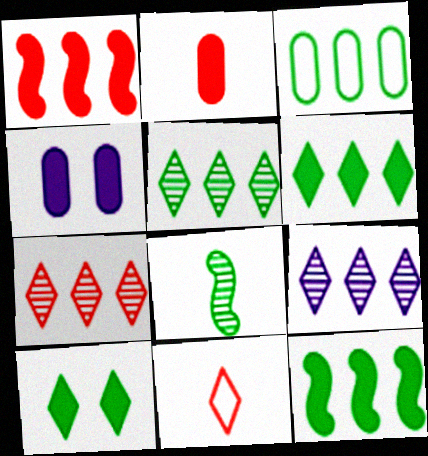[[1, 3, 9], 
[3, 5, 12], 
[3, 8, 10], 
[5, 7, 9], 
[9, 10, 11]]